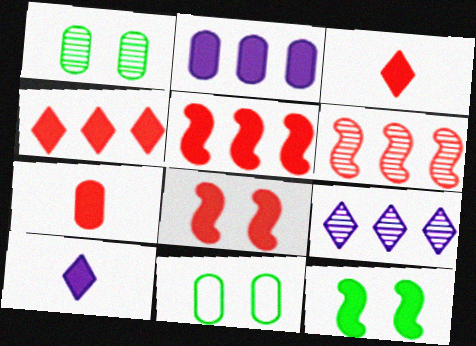[[2, 3, 12], 
[4, 7, 8], 
[6, 10, 11]]